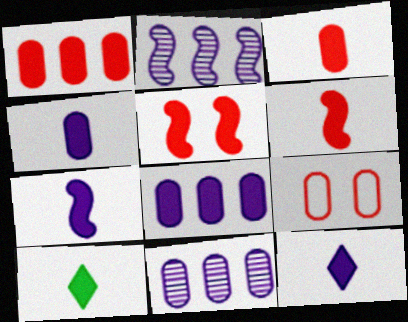[[2, 9, 10], 
[3, 7, 10], 
[4, 6, 10], 
[4, 7, 12], 
[5, 8, 10]]